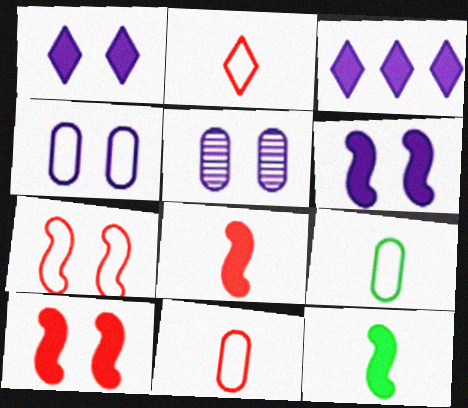[]